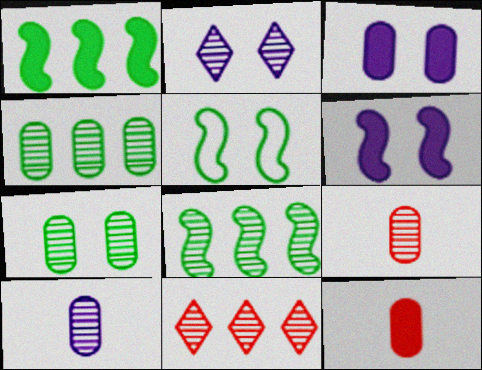[[2, 8, 9]]